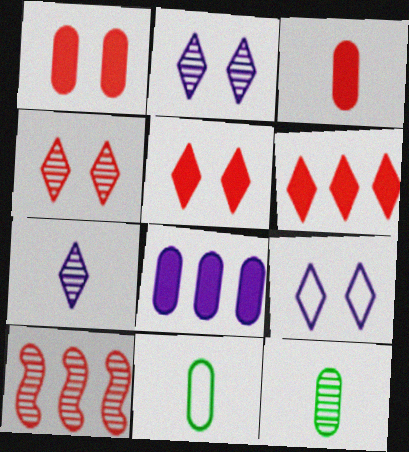[[2, 10, 12]]